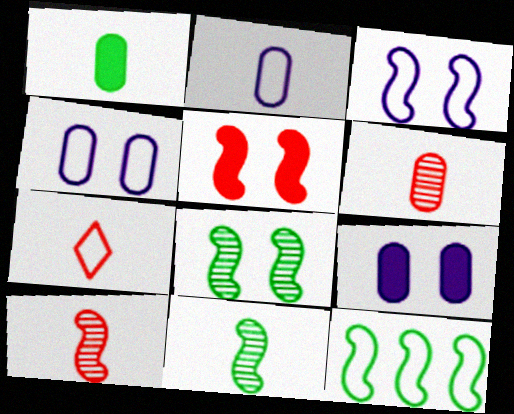[[1, 2, 6], 
[3, 5, 8], 
[4, 7, 12]]